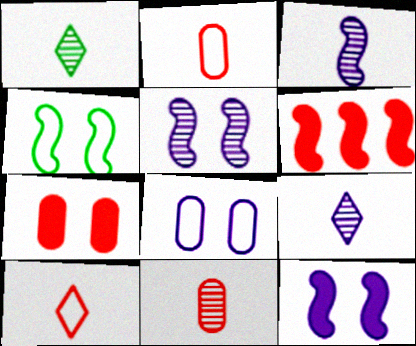[[1, 3, 11], 
[1, 6, 8], 
[3, 4, 6]]